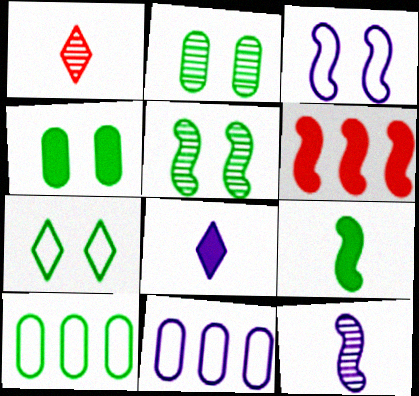[[4, 5, 7], 
[4, 6, 8]]